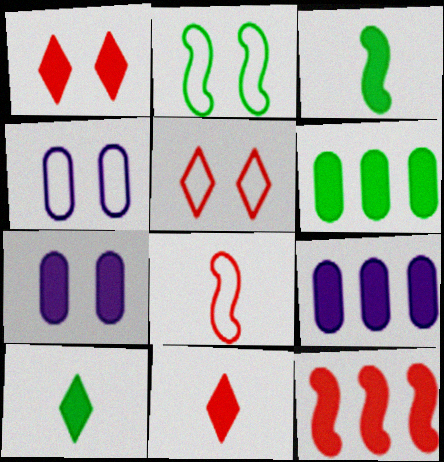[[1, 3, 9], 
[2, 4, 5], 
[7, 10, 12]]